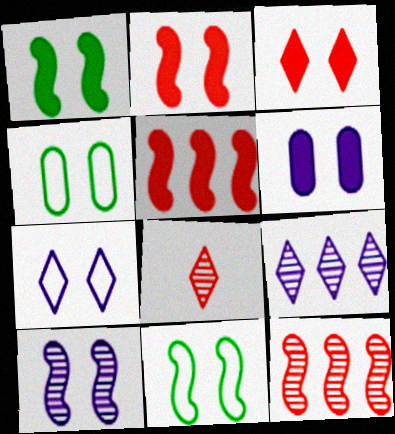[[1, 3, 6], 
[2, 10, 11], 
[3, 4, 10], 
[6, 7, 10]]